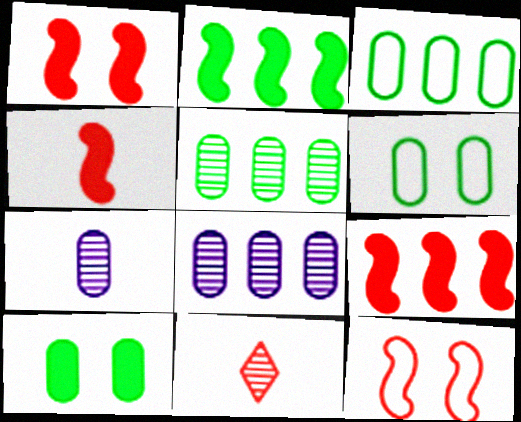[[1, 4, 9]]